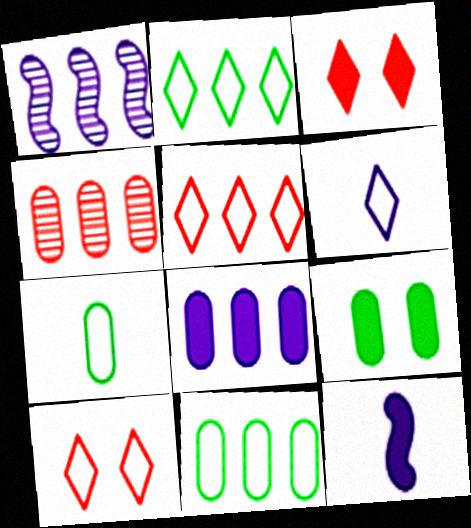[[1, 3, 7], 
[2, 6, 10], 
[4, 8, 11]]